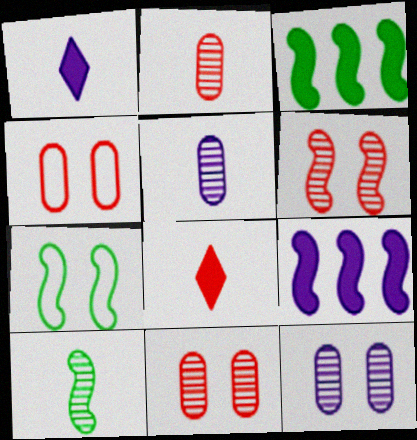[[3, 7, 10]]